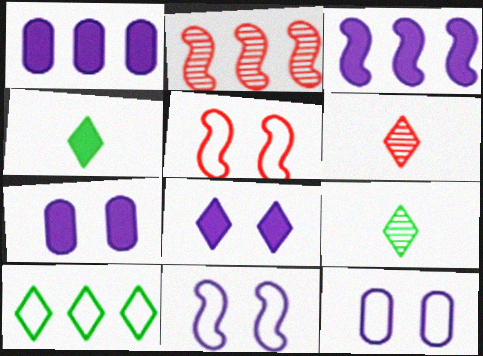[[1, 2, 10], 
[1, 5, 9], 
[2, 4, 12], 
[6, 8, 10]]